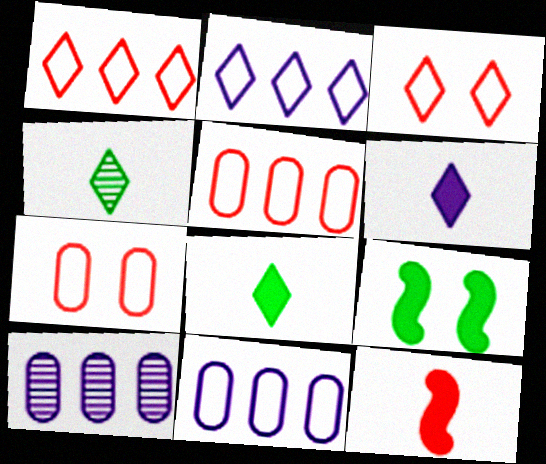[]